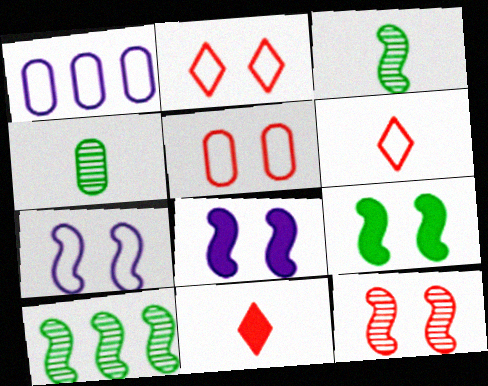[[7, 9, 12]]